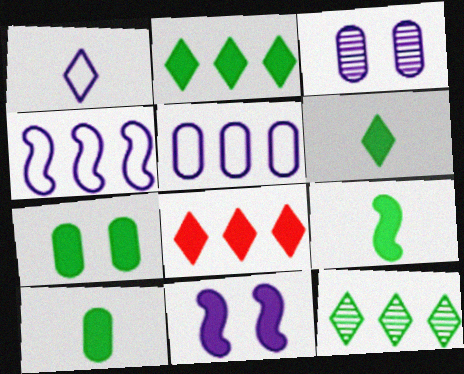[[2, 7, 9], 
[6, 9, 10], 
[8, 10, 11]]